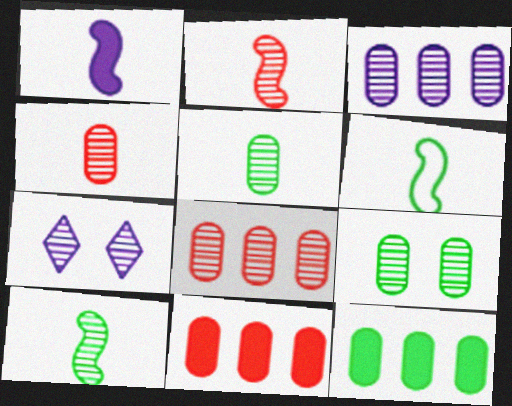[[1, 2, 6], 
[3, 4, 9], 
[6, 7, 11], 
[7, 8, 10]]